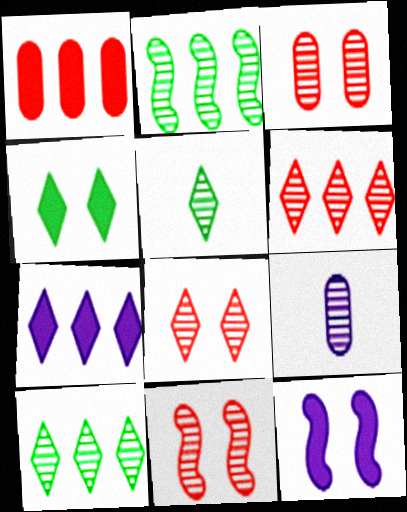[[2, 8, 9], 
[3, 8, 11], 
[9, 10, 11]]